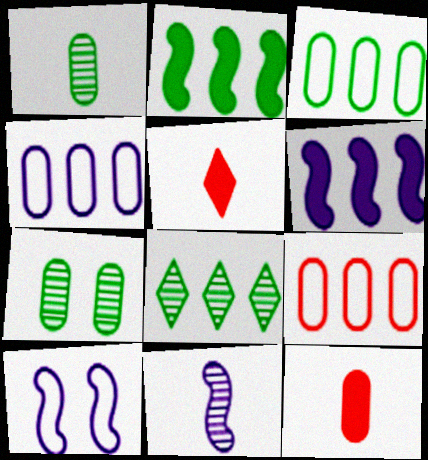[[2, 3, 8], 
[3, 4, 9], 
[4, 7, 12], 
[6, 8, 9], 
[6, 10, 11], 
[8, 10, 12]]